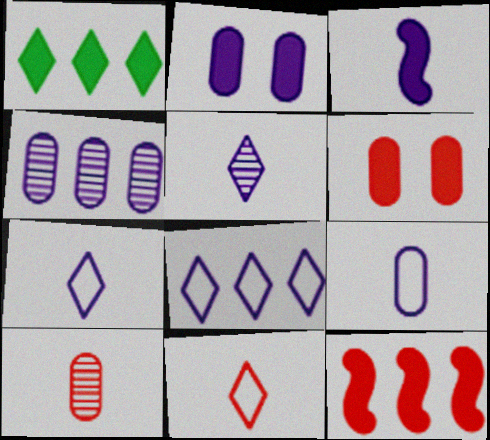[[1, 3, 6], 
[2, 4, 9], 
[3, 5, 9]]